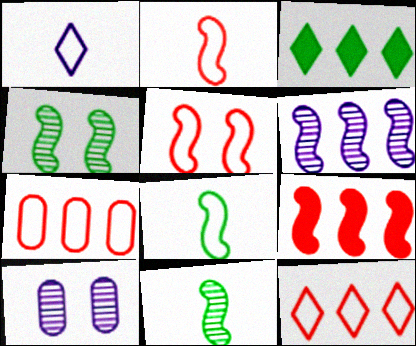[[2, 3, 10], 
[3, 6, 7]]